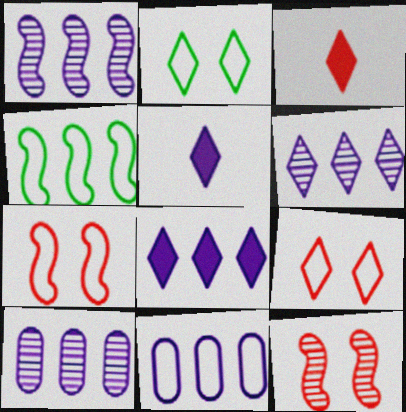[[1, 6, 10], 
[1, 8, 11], 
[2, 3, 6]]